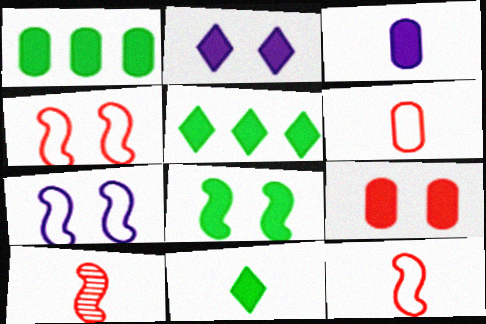[[1, 3, 9], 
[1, 8, 11], 
[2, 8, 9]]